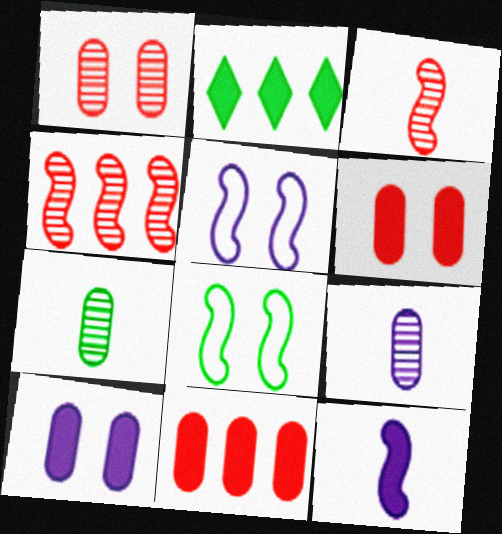[[2, 6, 12], 
[2, 7, 8], 
[4, 8, 12]]